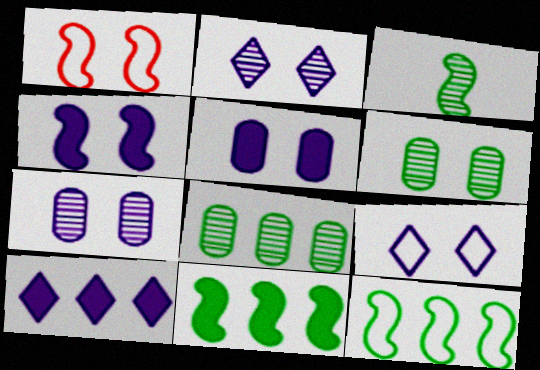[[4, 7, 9]]